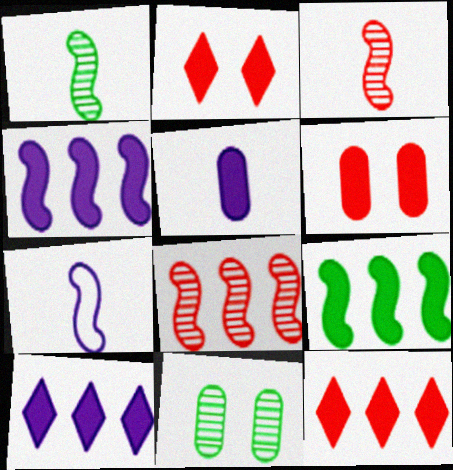[[2, 5, 9], 
[7, 11, 12]]